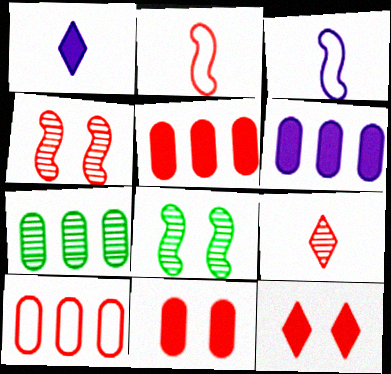[[1, 8, 10], 
[3, 7, 12], 
[6, 7, 10]]